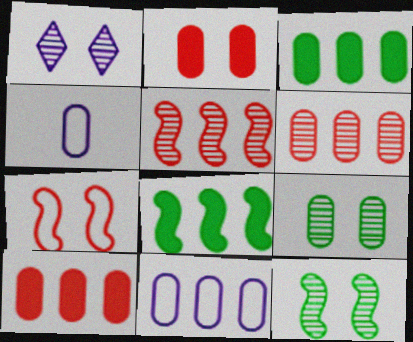[[3, 6, 11], 
[4, 9, 10]]